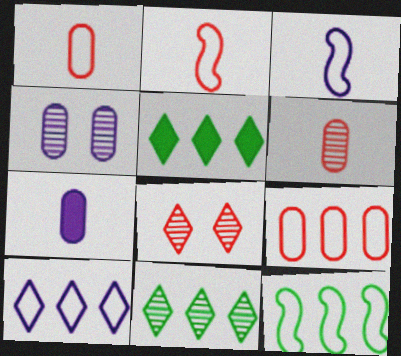[[2, 4, 5], 
[7, 8, 12], 
[9, 10, 12]]